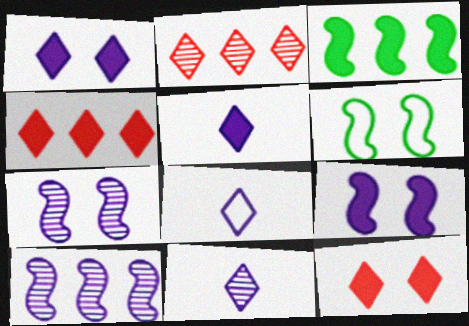[[5, 8, 11]]